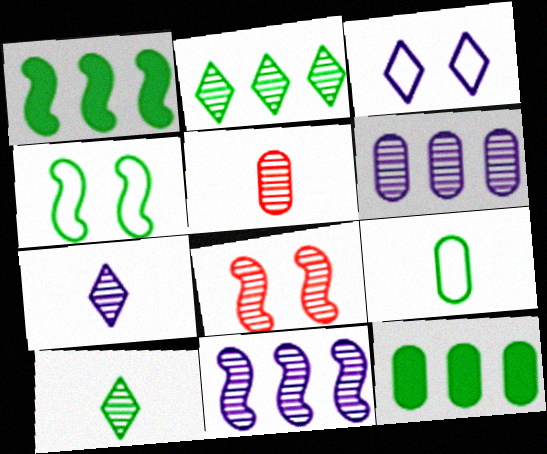[[1, 3, 5], 
[4, 10, 12], 
[6, 8, 10]]